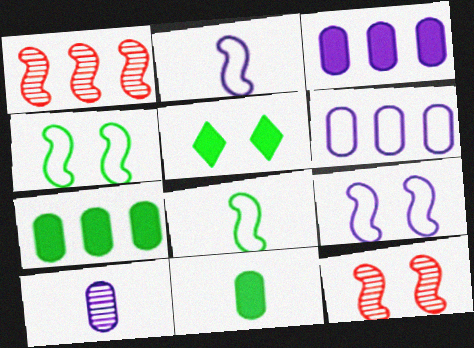[]